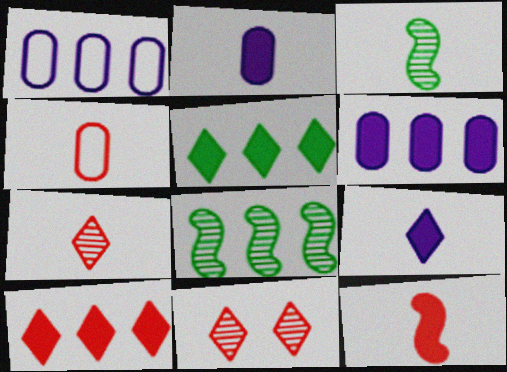[[1, 8, 10], 
[3, 4, 9], 
[4, 7, 12]]